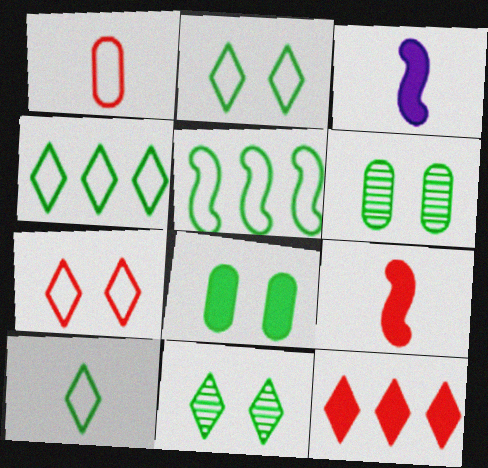[[2, 4, 10], 
[3, 8, 12]]